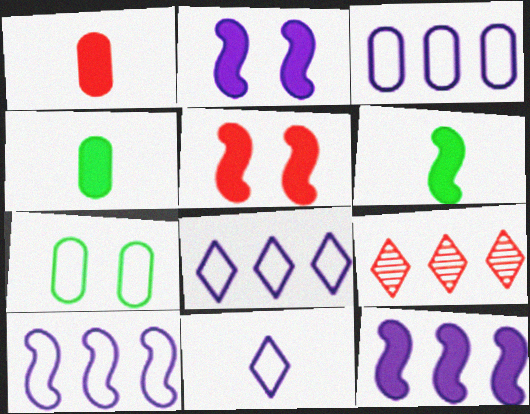[[3, 8, 10], 
[5, 6, 12]]